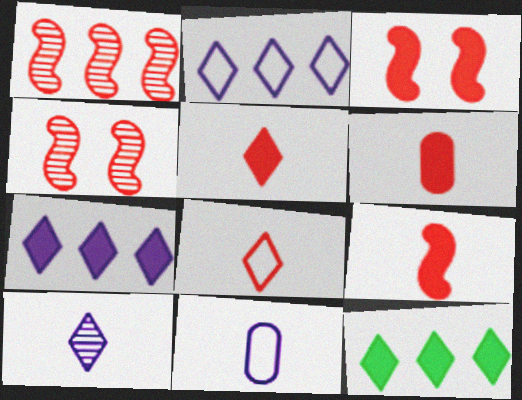[[4, 11, 12], 
[5, 6, 9]]